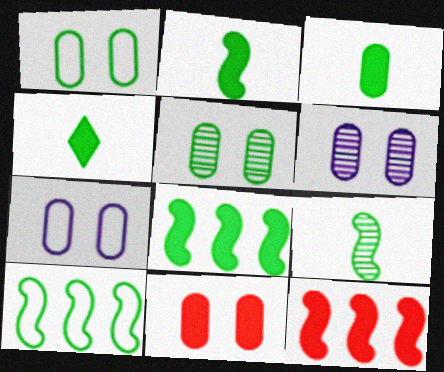[[1, 6, 11], 
[2, 3, 4], 
[4, 5, 10], 
[5, 7, 11]]